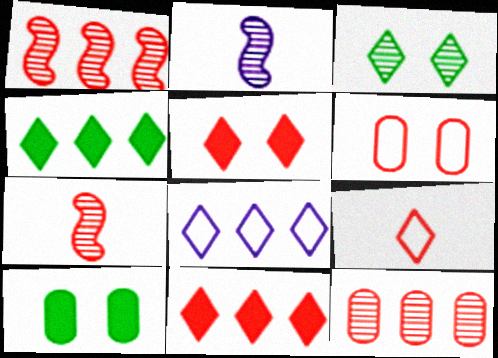[[2, 3, 12], 
[2, 4, 6], 
[6, 7, 11], 
[7, 8, 10]]